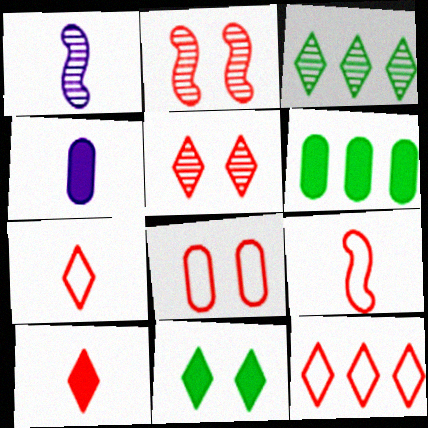[[5, 10, 12], 
[8, 9, 12]]